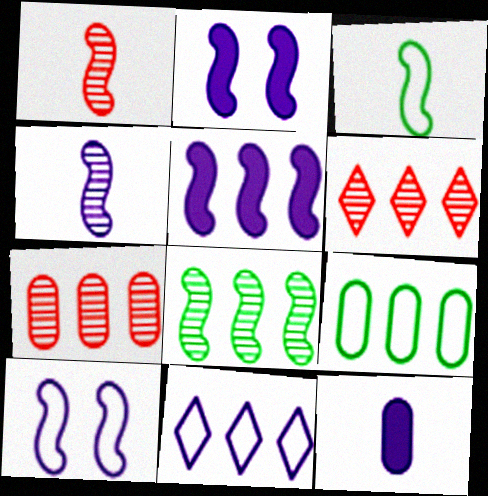[[4, 5, 10], 
[5, 6, 9]]